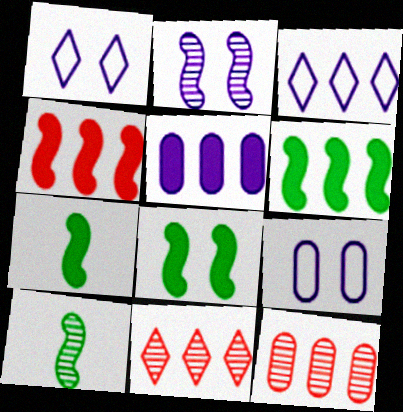[[1, 7, 12], 
[3, 6, 12], 
[6, 7, 8], 
[7, 9, 11]]